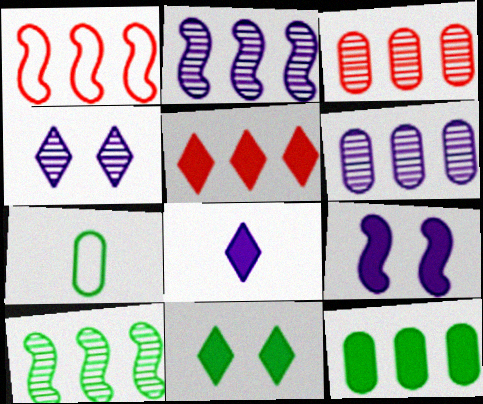[[1, 3, 5], 
[5, 8, 11], 
[7, 10, 11]]